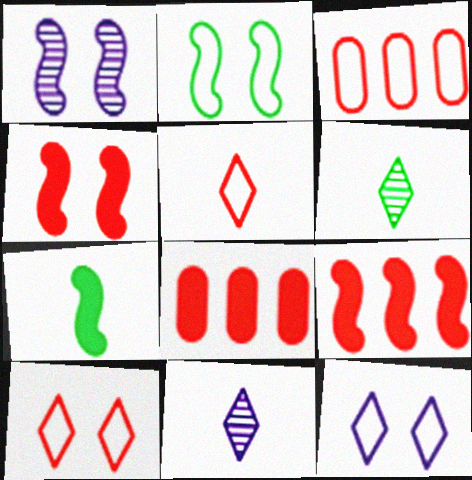[[1, 2, 4], 
[2, 8, 11]]